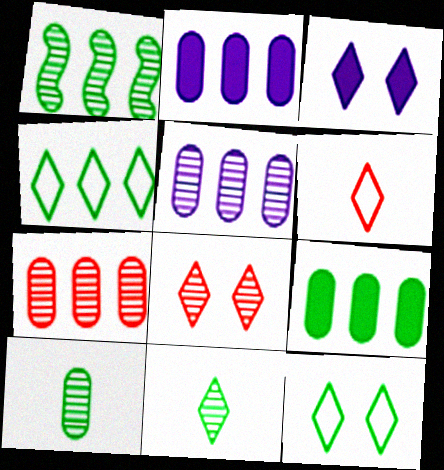[[1, 4, 9], 
[3, 8, 12]]